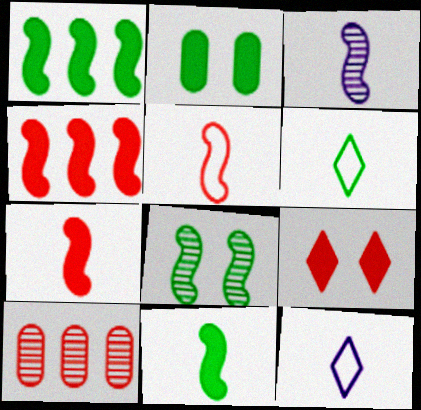[[3, 5, 11], 
[5, 9, 10]]